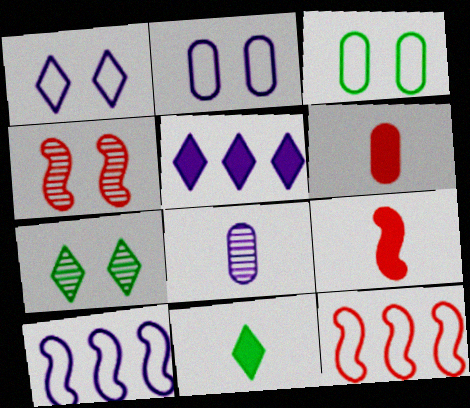[[4, 9, 12], 
[6, 7, 10]]